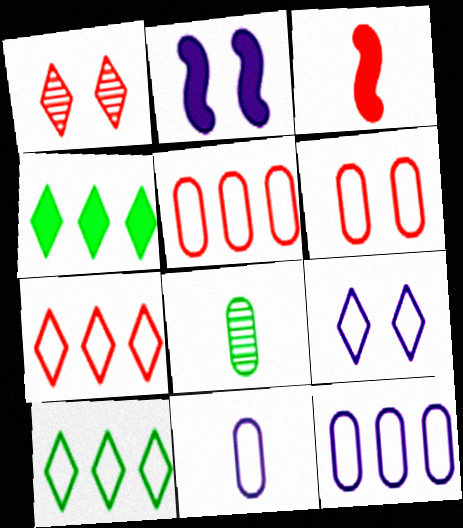[[1, 3, 5], 
[2, 7, 8]]